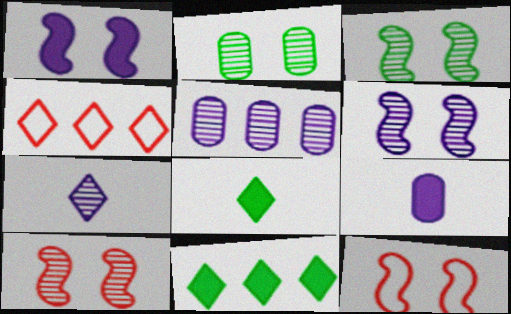[[1, 3, 12], 
[3, 4, 9], 
[3, 6, 10], 
[5, 6, 7], 
[5, 8, 12]]